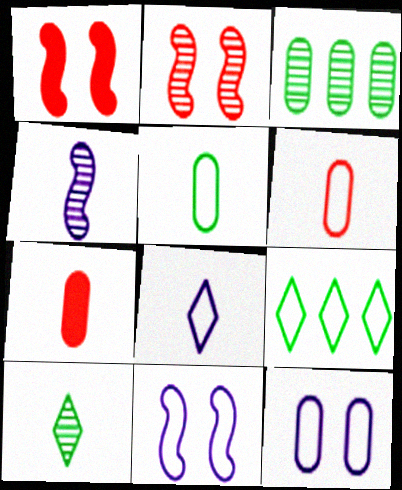[[1, 3, 8], 
[3, 7, 12], 
[6, 9, 11]]